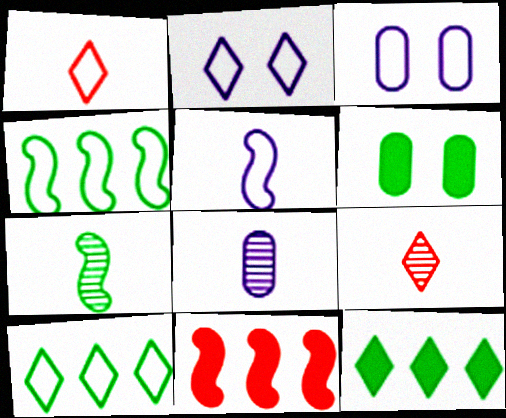[[1, 2, 10], 
[1, 3, 4], 
[2, 9, 12], 
[6, 7, 10], 
[7, 8, 9]]